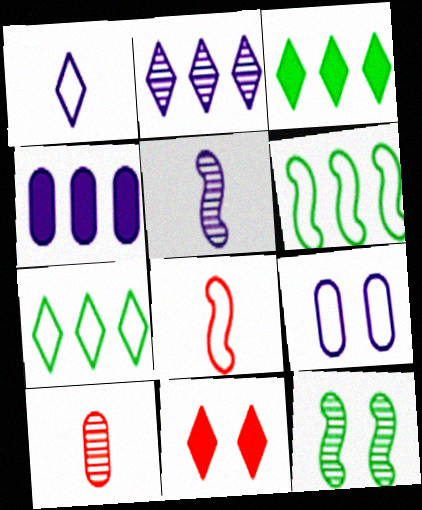[[2, 10, 12], 
[7, 8, 9], 
[9, 11, 12]]